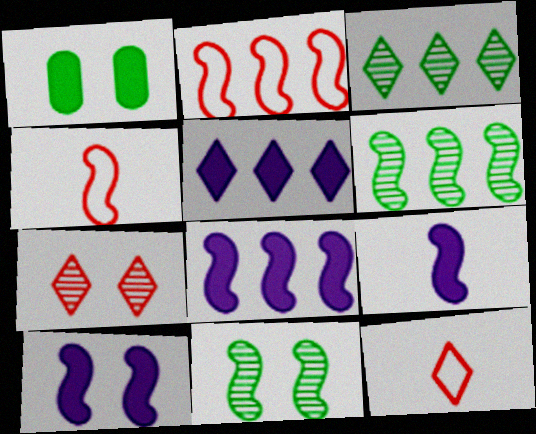[[2, 6, 8], 
[2, 9, 11], 
[4, 6, 10], 
[4, 8, 11], 
[8, 9, 10]]